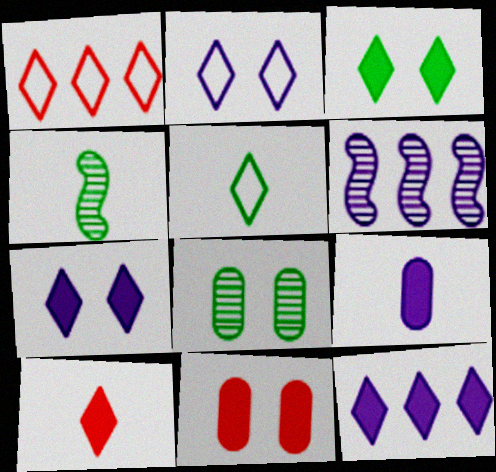[[1, 2, 5], 
[2, 6, 9], 
[3, 10, 12], 
[5, 6, 11]]